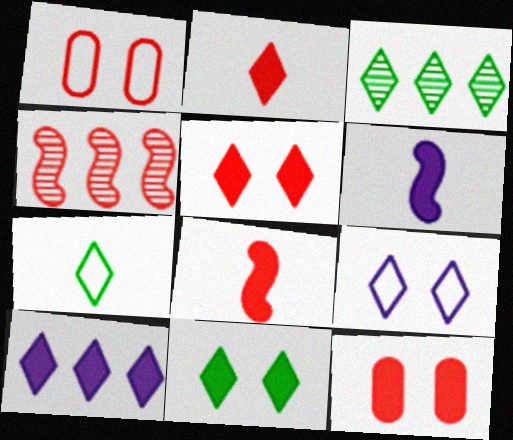[[1, 2, 4], 
[1, 3, 6], 
[2, 3, 9], 
[2, 10, 11], 
[3, 7, 11]]